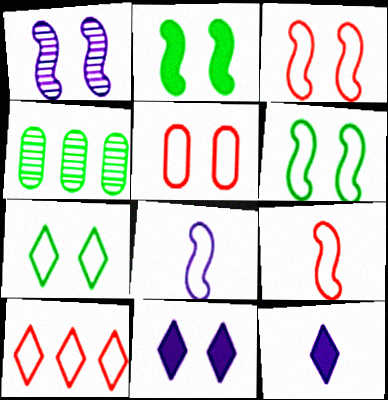[[1, 2, 3], 
[3, 4, 12], 
[4, 9, 11], 
[5, 9, 10]]